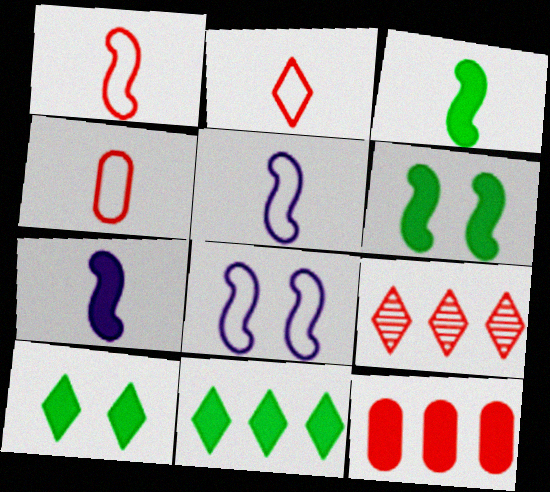[[1, 2, 4], 
[7, 10, 12]]